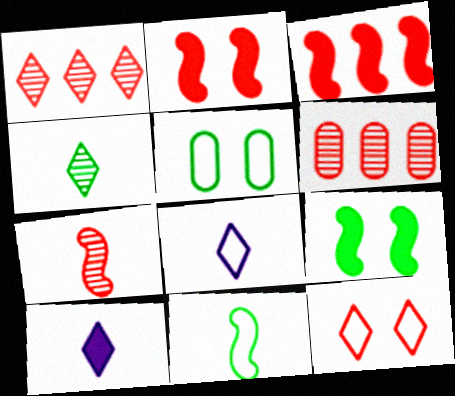[[6, 8, 9]]